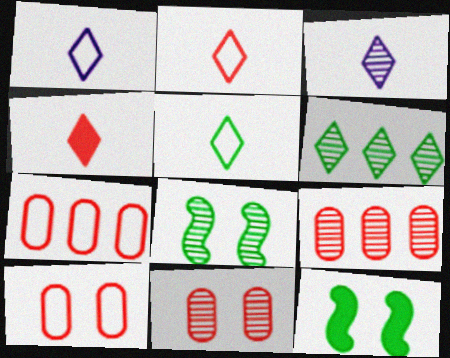[[1, 2, 5], 
[1, 9, 12], 
[3, 4, 5], 
[3, 7, 12], 
[3, 8, 9]]